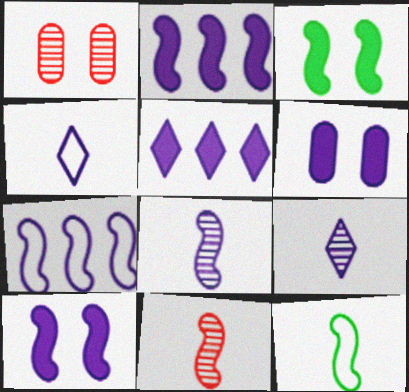[[1, 5, 12], 
[3, 7, 11], 
[6, 7, 9], 
[7, 8, 10]]